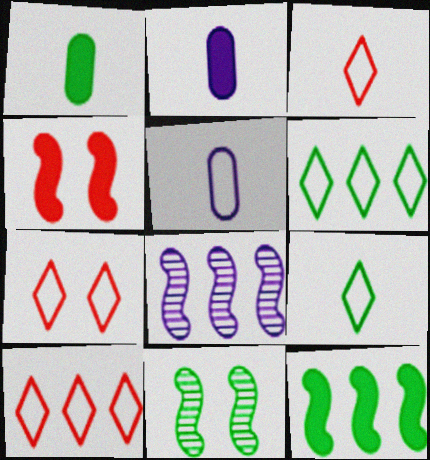[[1, 6, 11], 
[1, 7, 8], 
[2, 10, 11], 
[3, 7, 10]]